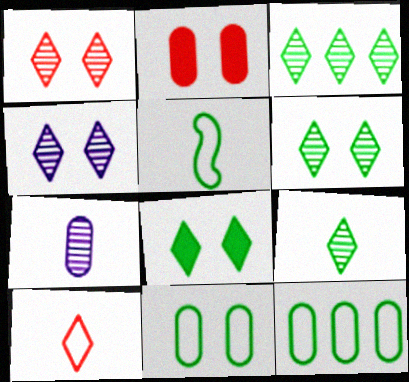[[1, 4, 6], 
[2, 7, 12], 
[3, 6, 9]]